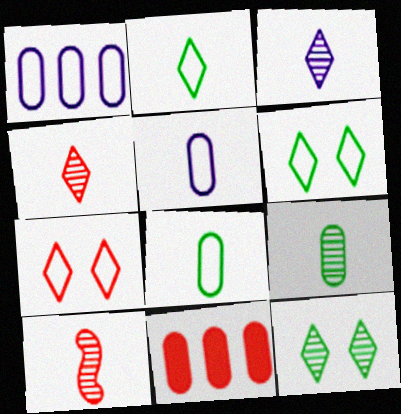[[3, 9, 10], 
[7, 10, 11]]